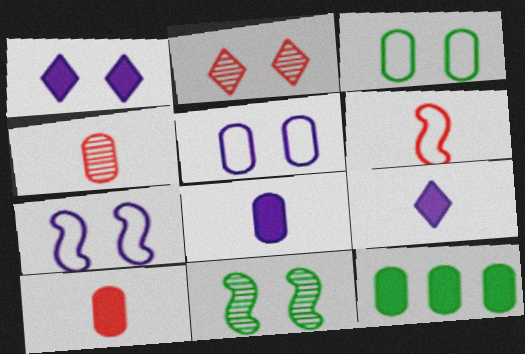[[4, 5, 12]]